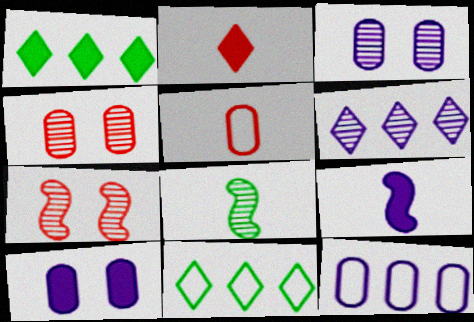[[4, 6, 8], 
[4, 9, 11]]